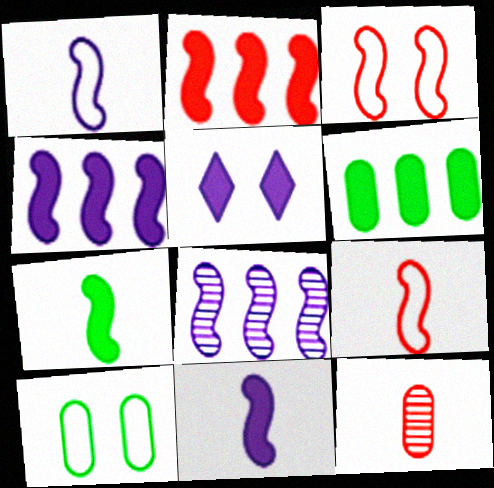[[3, 7, 8]]